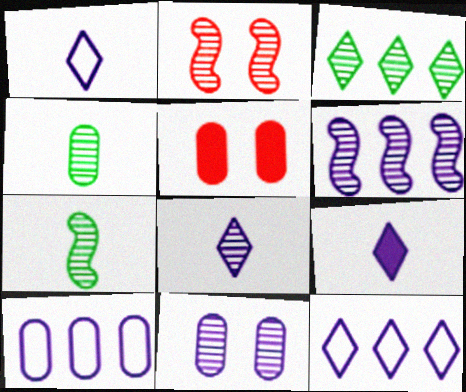[[1, 8, 9], 
[2, 6, 7], 
[4, 5, 10], 
[5, 7, 12], 
[6, 8, 11]]